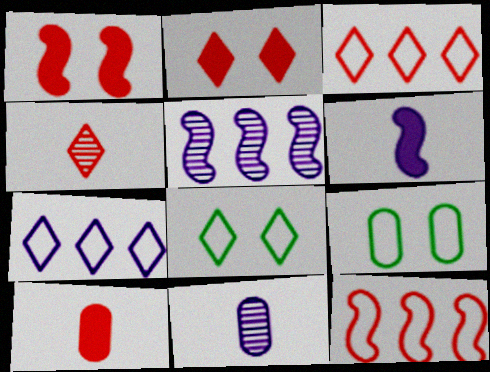[[2, 3, 4], 
[5, 8, 10]]